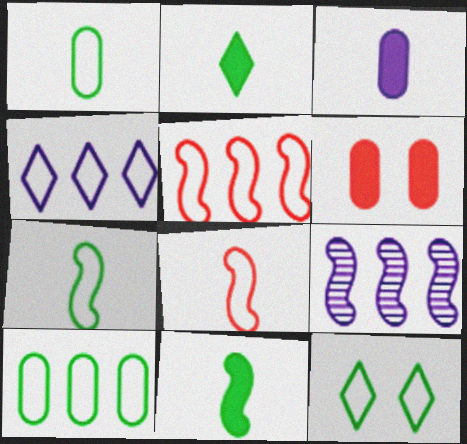[[4, 5, 10], 
[7, 10, 12]]